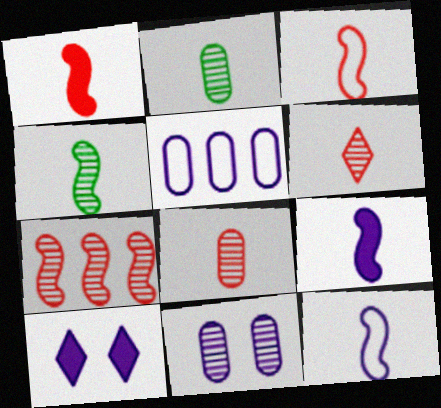[[1, 4, 12], 
[3, 4, 9]]